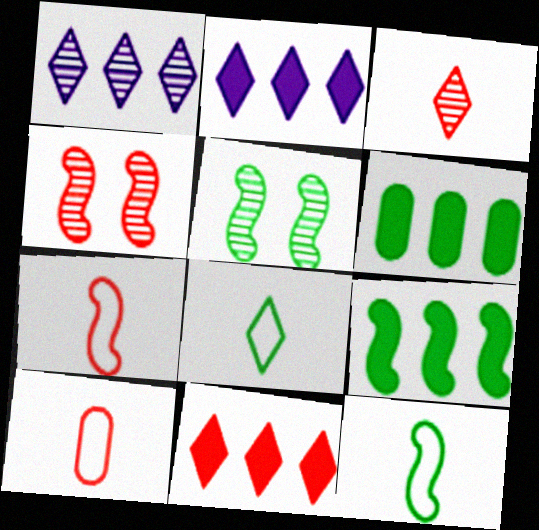[[2, 5, 10], 
[4, 10, 11], 
[5, 6, 8], 
[5, 9, 12]]